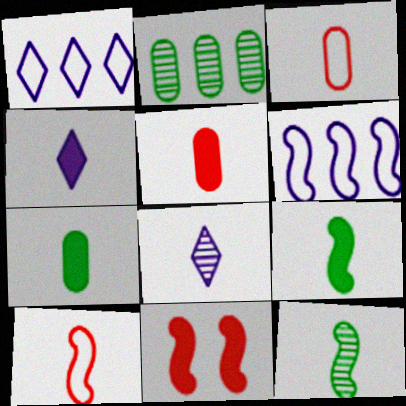[[3, 4, 12], 
[3, 8, 9], 
[4, 5, 9], 
[6, 11, 12], 
[7, 8, 10]]